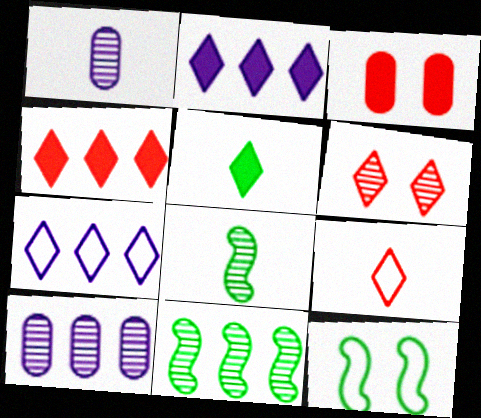[[1, 4, 12], 
[1, 6, 11], 
[3, 7, 8], 
[4, 6, 9], 
[5, 6, 7], 
[6, 8, 10]]